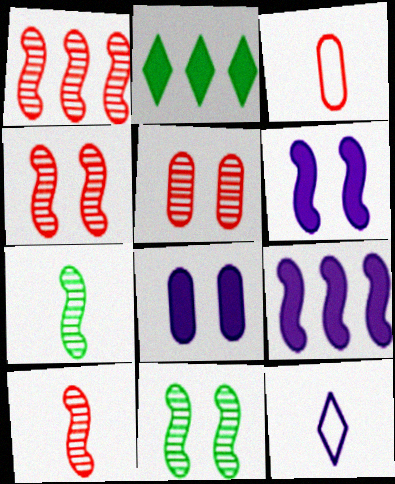[[1, 4, 10]]